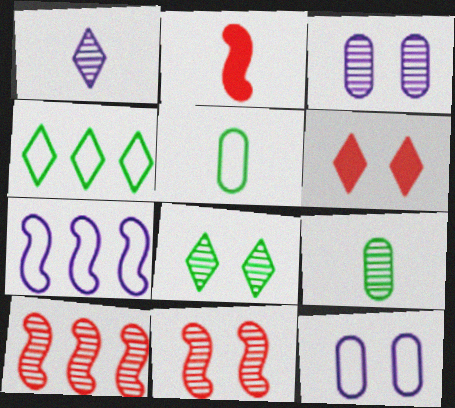[[1, 2, 5], 
[1, 4, 6], 
[2, 3, 4], 
[3, 8, 11], 
[6, 7, 9]]